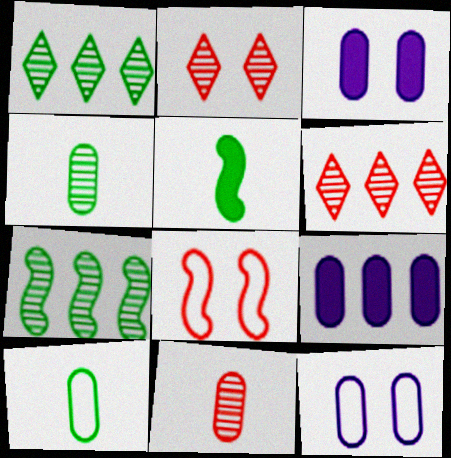[[5, 6, 12]]